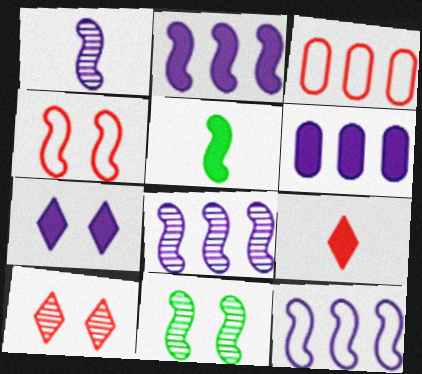[[2, 8, 12], 
[4, 5, 8]]